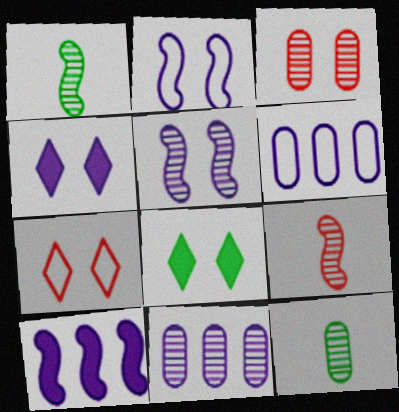[[2, 3, 8], 
[3, 11, 12], 
[6, 8, 9], 
[7, 10, 12]]